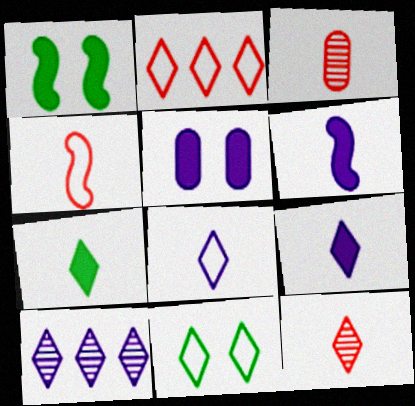[[2, 8, 11], 
[7, 8, 12]]